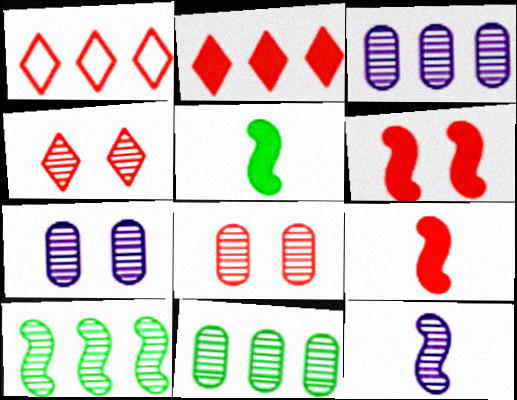[[1, 5, 7], 
[1, 8, 9], 
[4, 11, 12]]